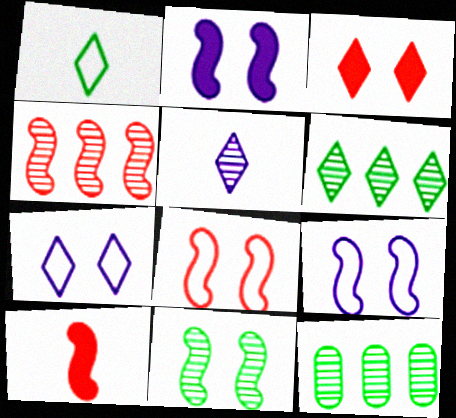[[2, 8, 11], 
[4, 8, 10], 
[7, 10, 12]]